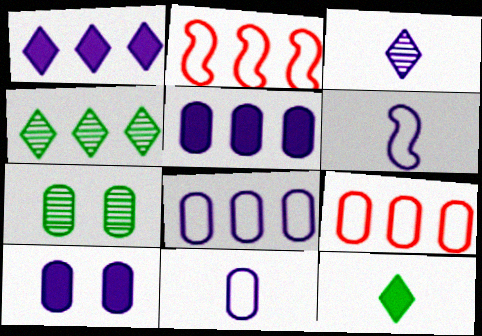[[2, 4, 5]]